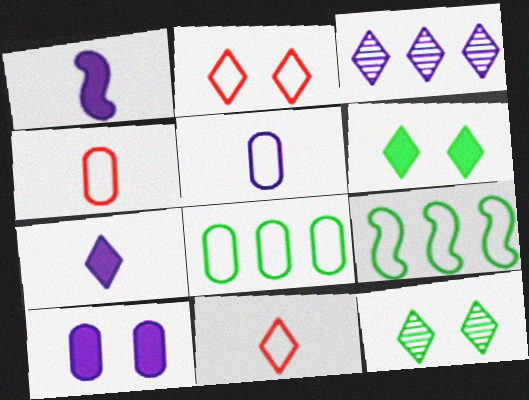[[2, 5, 9], 
[3, 6, 11]]